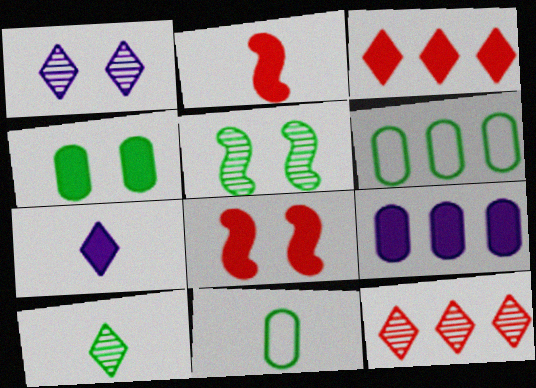[[1, 2, 6], 
[1, 10, 12]]